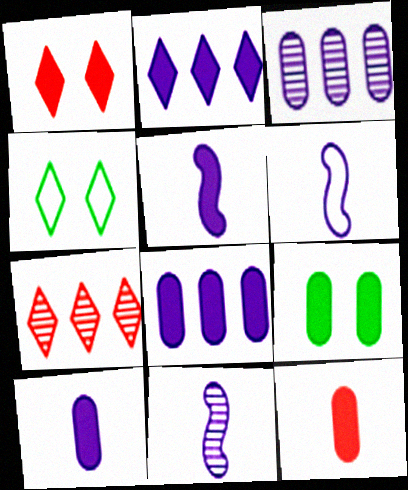[[5, 6, 11], 
[6, 7, 9], 
[8, 9, 12]]